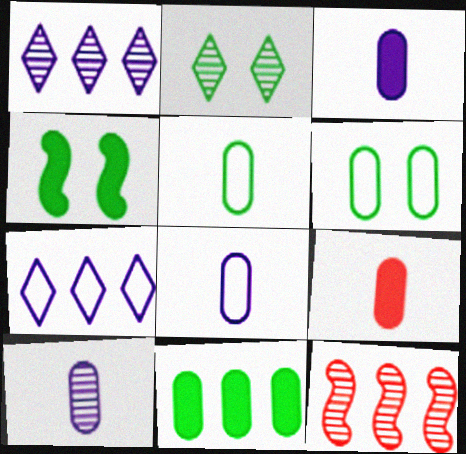[[2, 4, 6], 
[2, 10, 12], 
[3, 8, 10], 
[5, 9, 10], 
[7, 11, 12]]